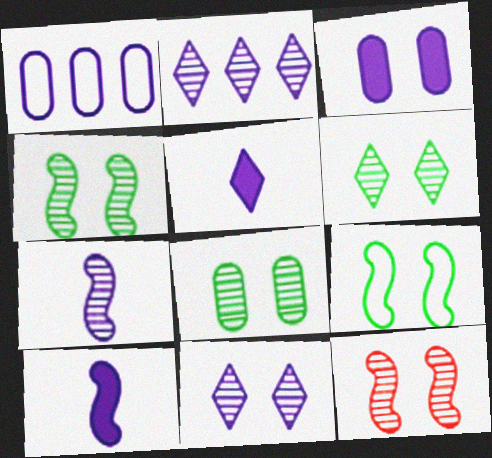[[1, 10, 11], 
[4, 6, 8], 
[8, 11, 12]]